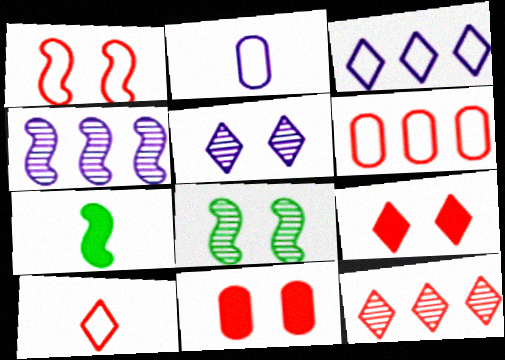[[1, 4, 7], 
[1, 6, 10], 
[5, 6, 7], 
[9, 10, 12]]